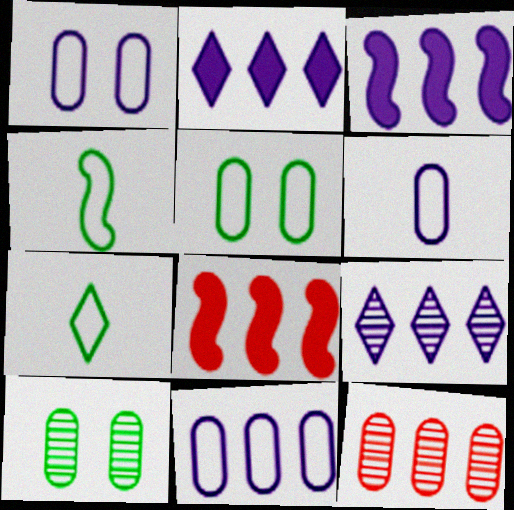[[1, 6, 11], 
[3, 9, 11]]